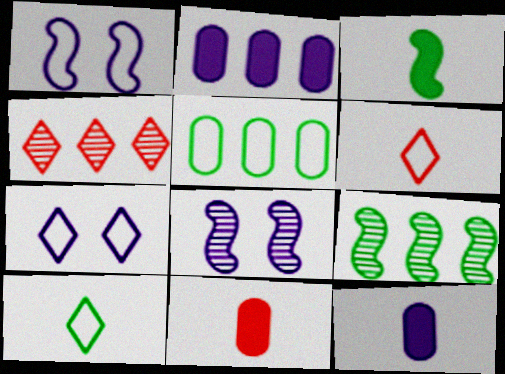[[1, 5, 6], 
[7, 9, 11]]